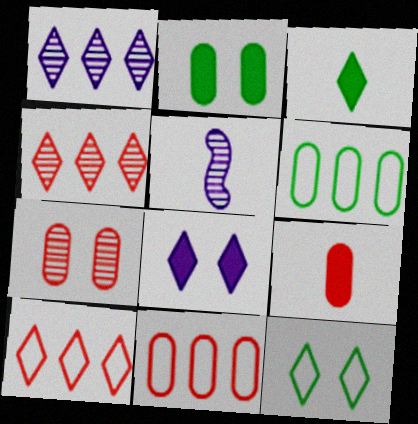[[2, 5, 10], 
[7, 9, 11]]